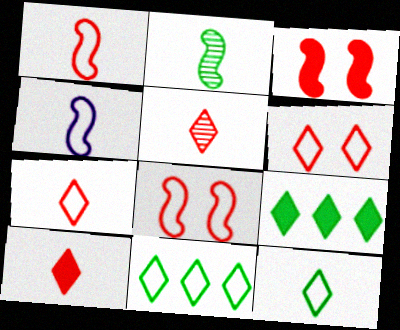[[5, 7, 10]]